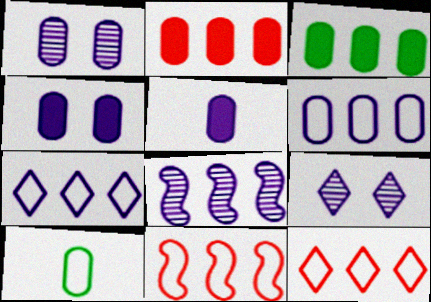[[1, 2, 10], 
[1, 5, 6], 
[3, 8, 12]]